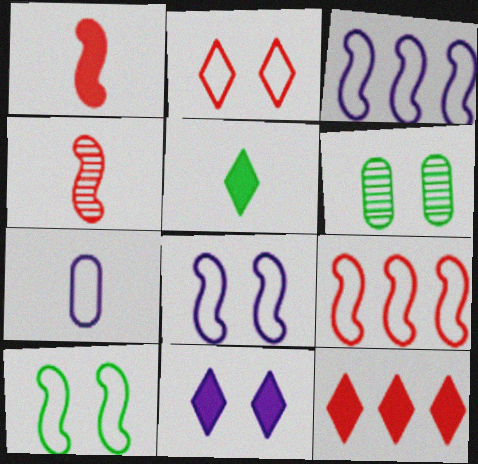[[4, 5, 7], 
[5, 11, 12]]